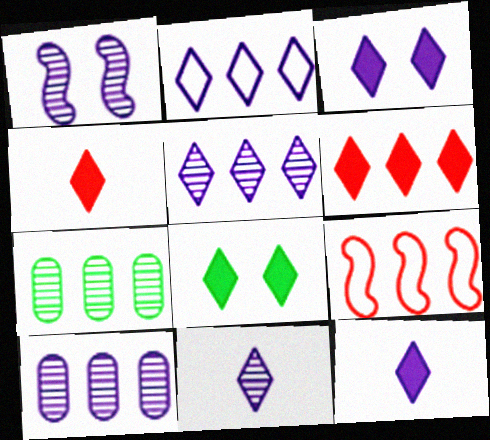[[1, 10, 11], 
[2, 3, 11], 
[6, 8, 12]]